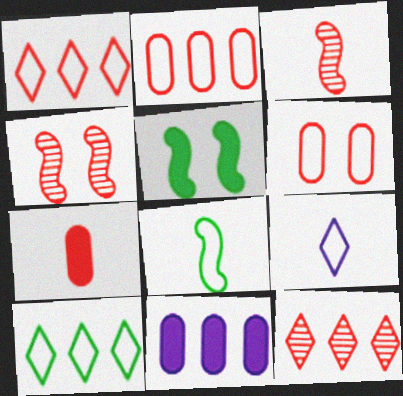[[1, 4, 7]]